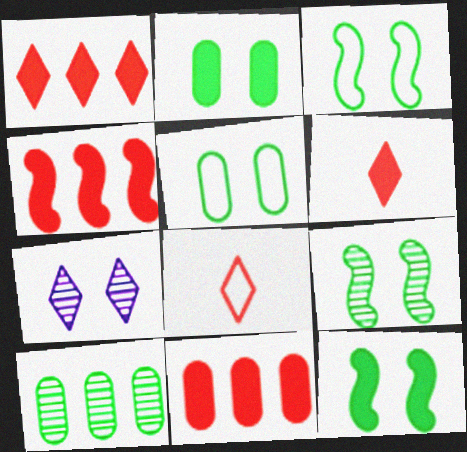[[1, 4, 11], 
[3, 9, 12]]